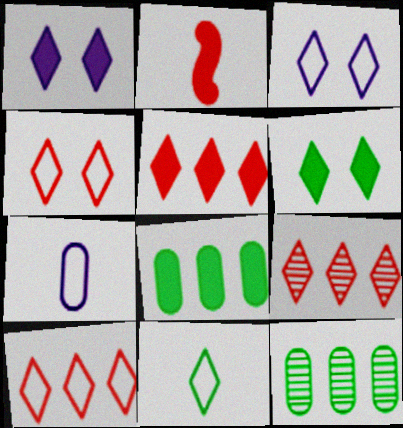[[1, 2, 8], 
[1, 9, 11], 
[2, 3, 12], 
[3, 10, 11], 
[5, 9, 10]]